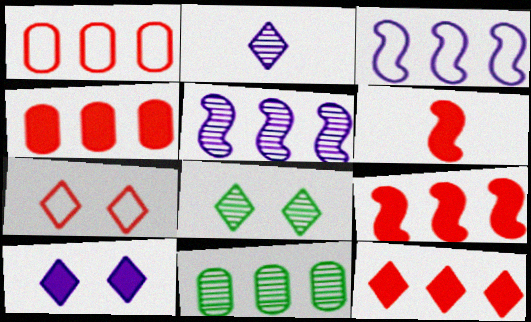[[3, 11, 12], 
[4, 9, 12], 
[7, 8, 10]]